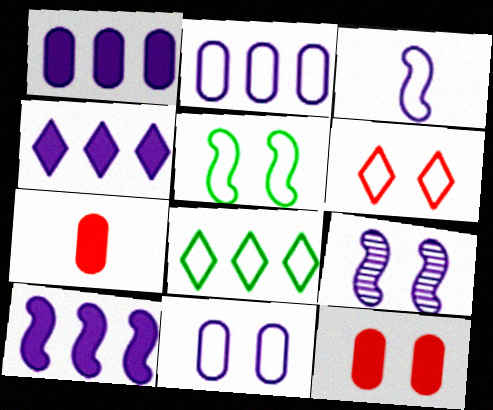[[1, 4, 10], 
[3, 9, 10], 
[5, 6, 11], 
[7, 8, 9]]